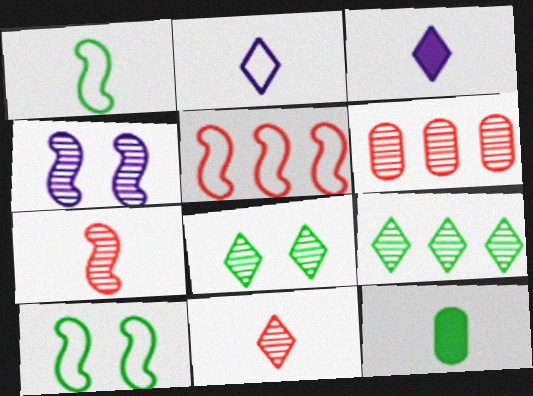[[2, 7, 12], 
[3, 6, 10], 
[9, 10, 12]]